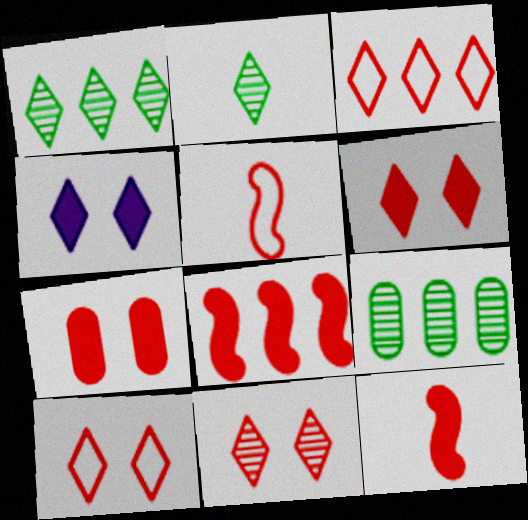[[2, 3, 4], 
[4, 5, 9], 
[6, 10, 11]]